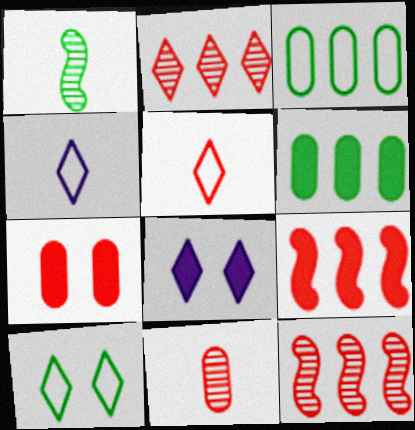[[1, 6, 10], 
[5, 7, 12]]